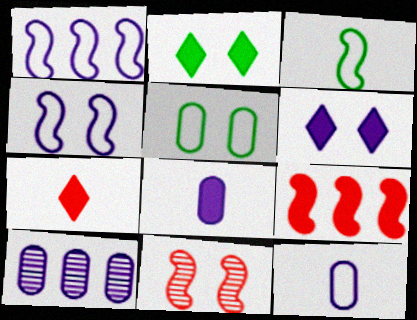[[2, 8, 9], 
[5, 6, 11]]